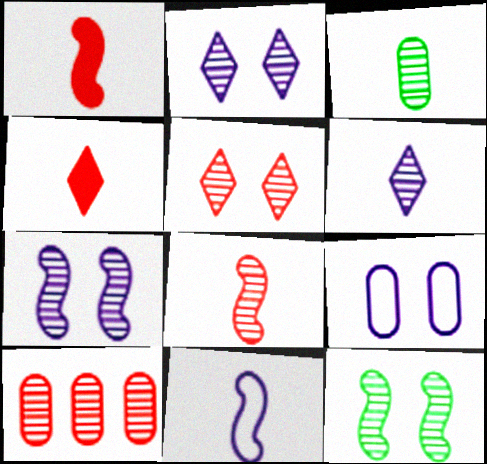[[3, 4, 11], 
[3, 6, 8], 
[5, 8, 10], 
[6, 10, 12]]